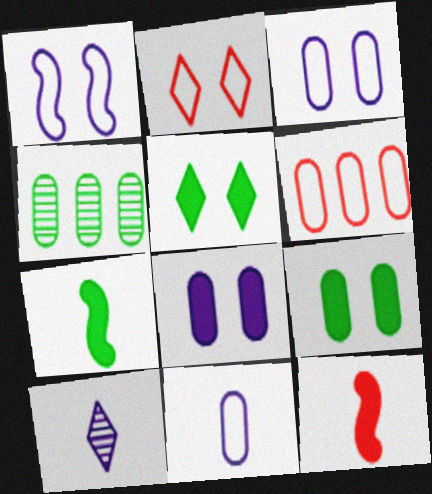[]